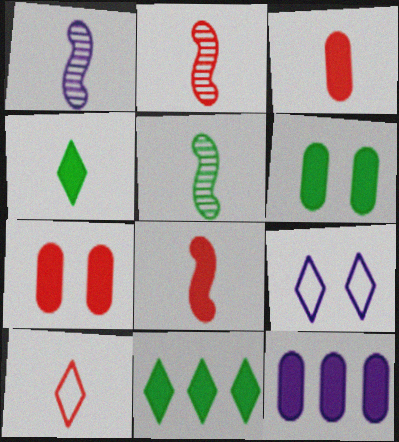[[1, 2, 5], 
[1, 9, 12], 
[2, 3, 10], 
[3, 6, 12]]